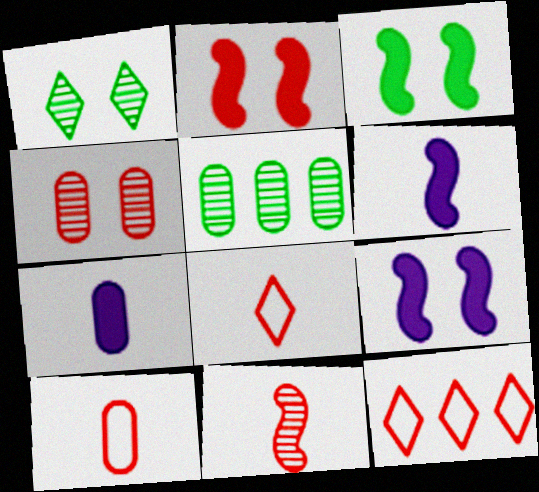[[2, 3, 9], 
[5, 8, 9]]